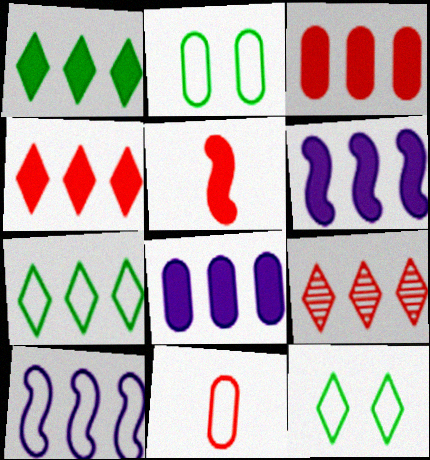[[1, 3, 6], 
[10, 11, 12]]